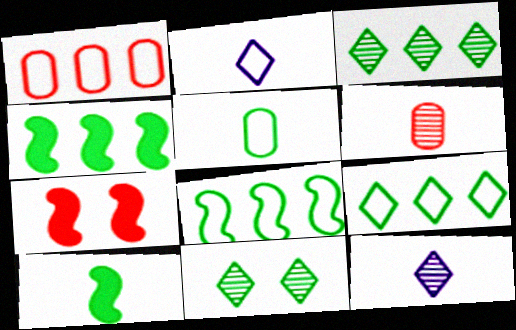[[2, 6, 10], 
[4, 5, 11]]